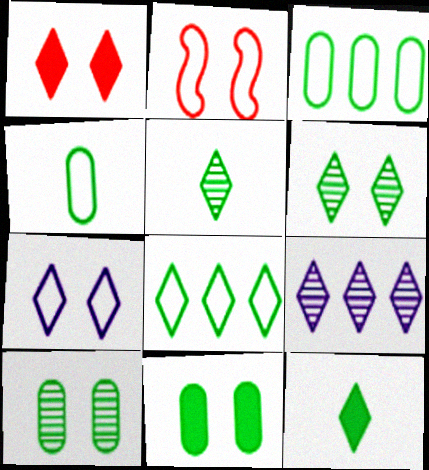[[1, 6, 7], 
[6, 8, 12]]